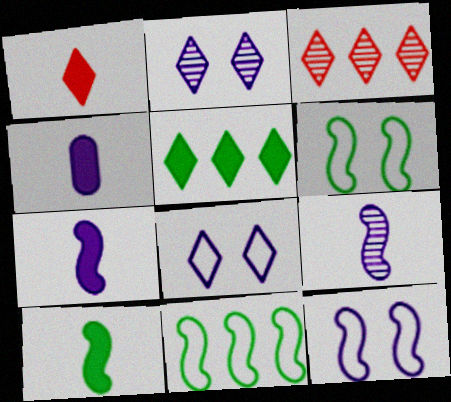[[1, 4, 10], 
[3, 4, 6]]